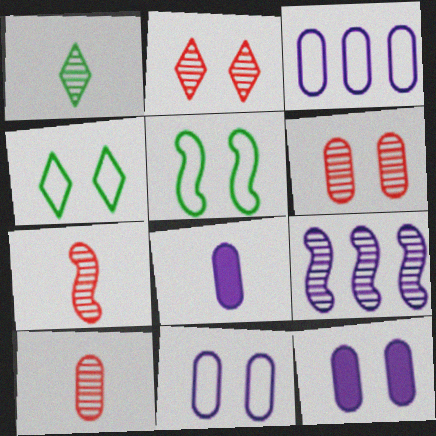[[1, 6, 9], 
[2, 5, 12]]